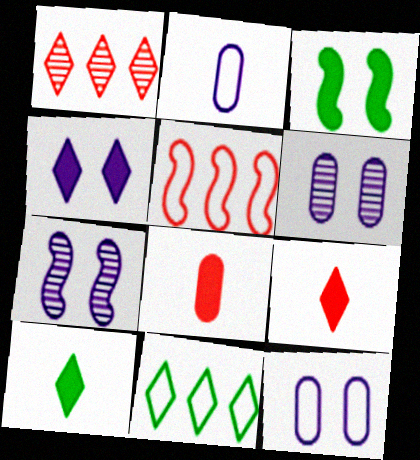[[1, 2, 3], 
[4, 7, 12], 
[5, 6, 10], 
[7, 8, 11]]